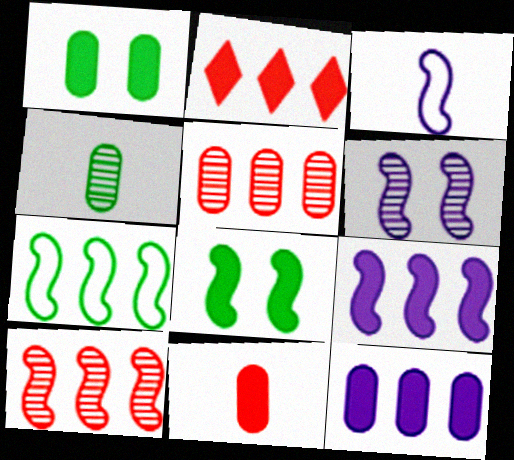[[1, 11, 12], 
[3, 6, 9], 
[3, 8, 10], 
[7, 9, 10]]